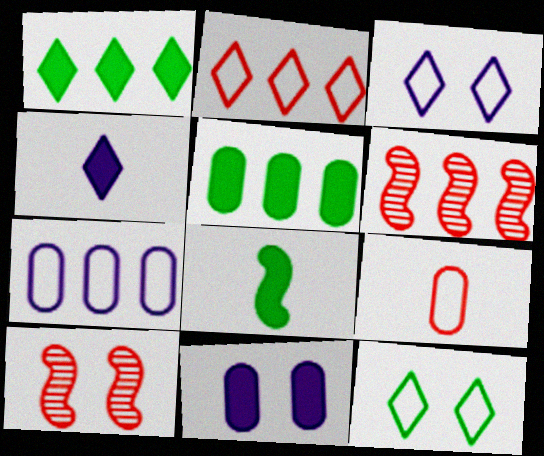[[1, 6, 7], 
[10, 11, 12]]